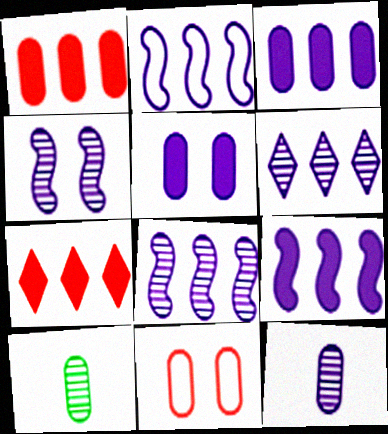[[2, 3, 6], 
[2, 8, 9], 
[3, 10, 11], 
[4, 6, 12]]